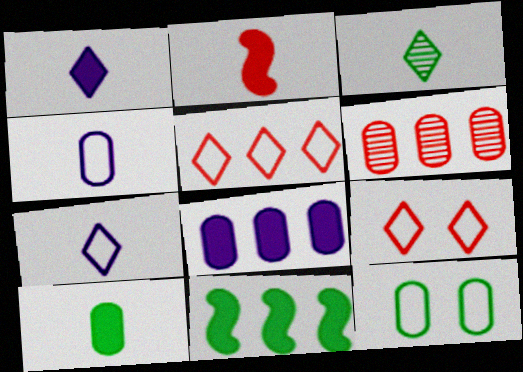[[1, 2, 10], 
[2, 3, 4], 
[2, 6, 9], 
[3, 11, 12]]